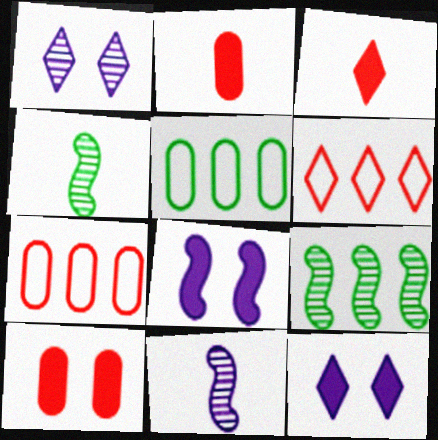[[4, 7, 12]]